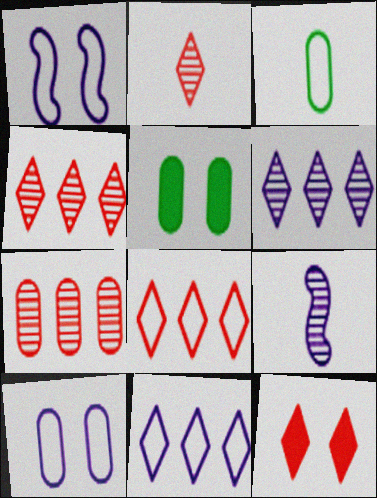[[1, 3, 8], 
[2, 8, 12], 
[5, 8, 9]]